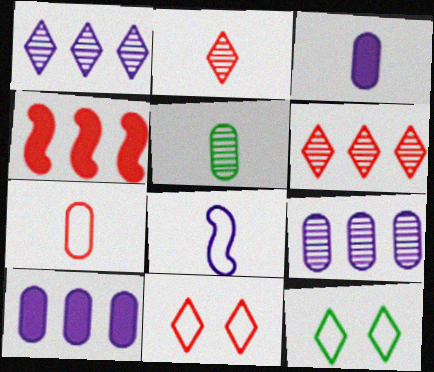[[3, 5, 7]]